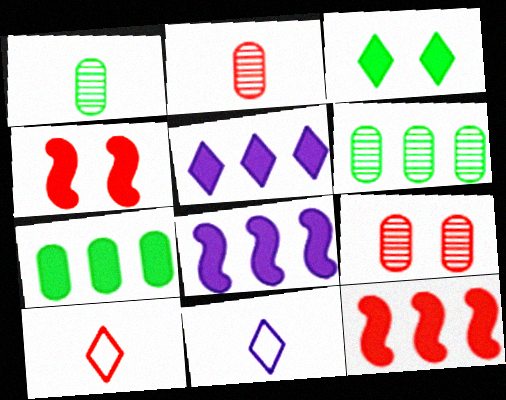[[4, 6, 11], 
[5, 7, 12], 
[9, 10, 12]]